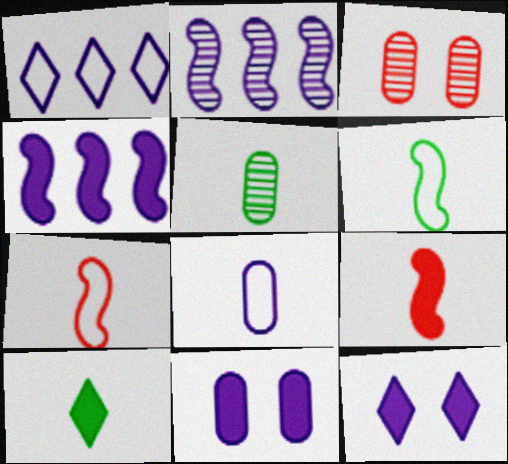[[2, 8, 12], 
[5, 6, 10]]